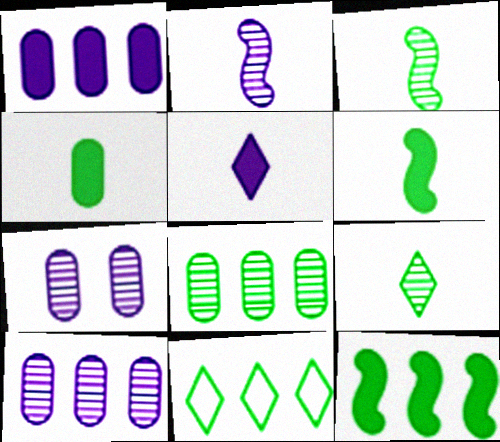[[8, 11, 12]]